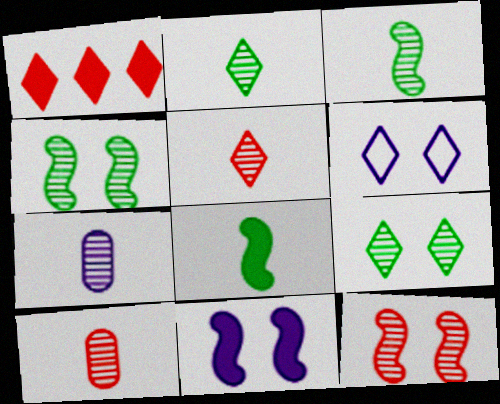[[1, 2, 6], 
[3, 5, 7]]